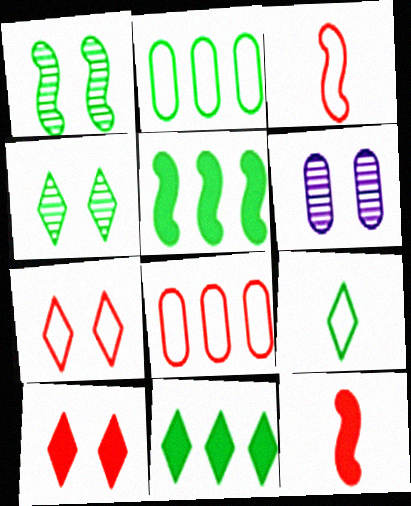[[3, 6, 11], 
[3, 7, 8], 
[4, 9, 11]]